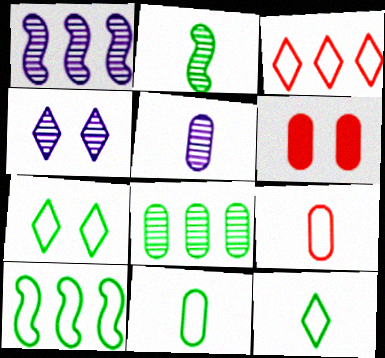[[1, 4, 5], 
[1, 6, 12], 
[7, 10, 11]]